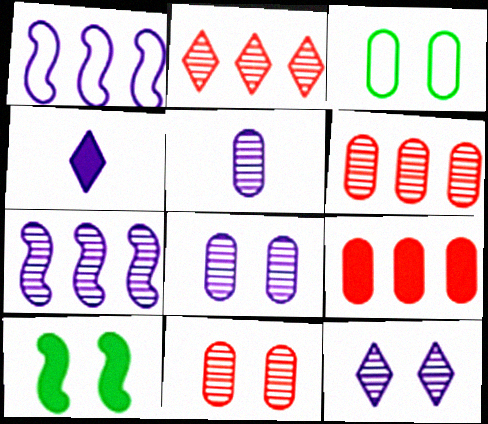[[1, 4, 8], 
[3, 5, 9], 
[4, 9, 10], 
[5, 7, 12]]